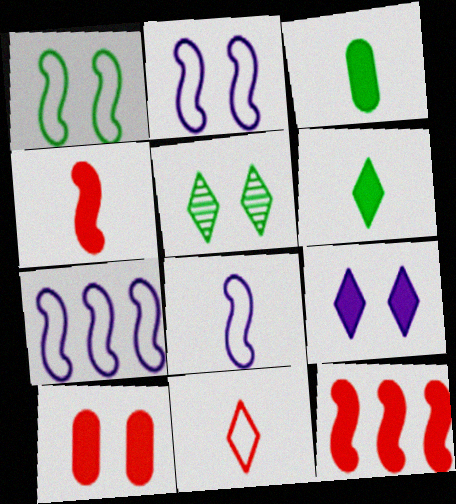[[2, 5, 10], 
[2, 7, 8], 
[3, 9, 12]]